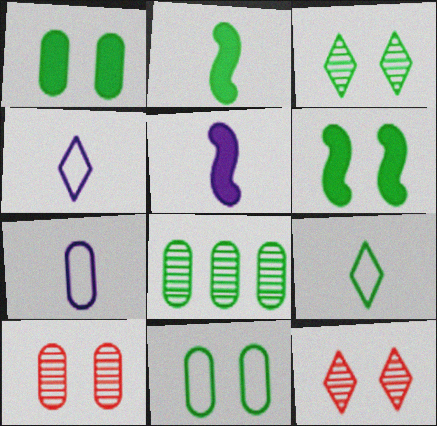[[3, 6, 11], 
[6, 8, 9]]